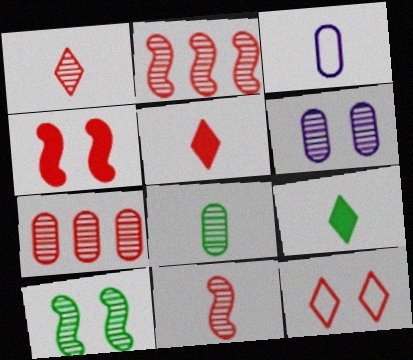[[3, 9, 11], 
[6, 7, 8]]